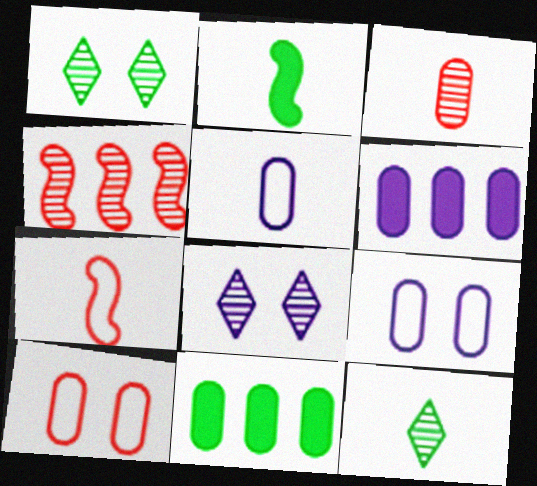[[1, 6, 7], 
[3, 9, 11], 
[7, 8, 11]]